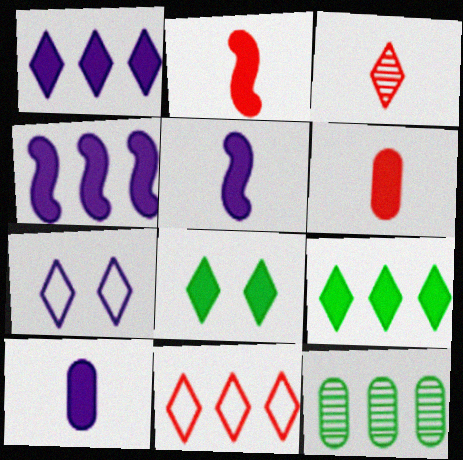[[2, 7, 12], 
[3, 7, 9], 
[4, 6, 8], 
[4, 11, 12]]